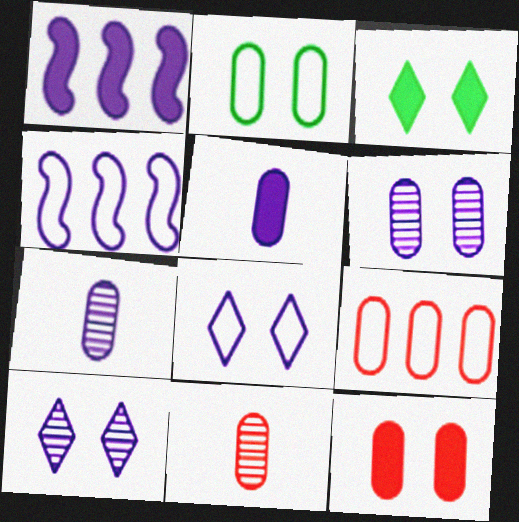[[1, 7, 8], 
[2, 6, 12], 
[3, 4, 11], 
[4, 5, 10], 
[9, 11, 12]]